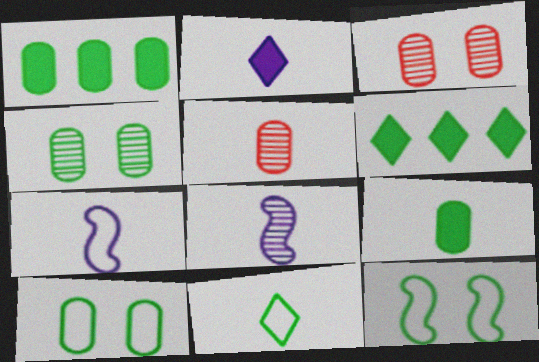[[3, 6, 7]]